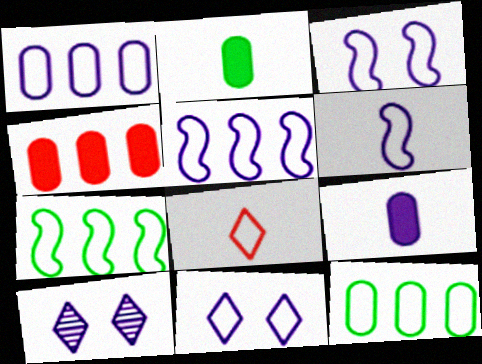[[1, 6, 11], 
[3, 5, 6], 
[3, 8, 12], 
[5, 9, 10]]